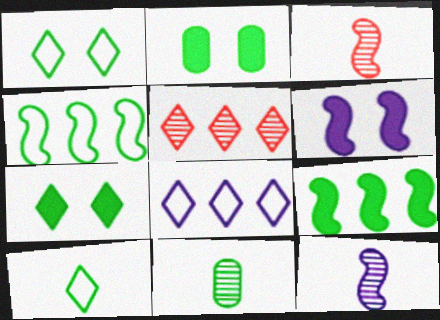[[1, 9, 11], 
[2, 3, 8], 
[3, 4, 6], 
[4, 7, 11]]